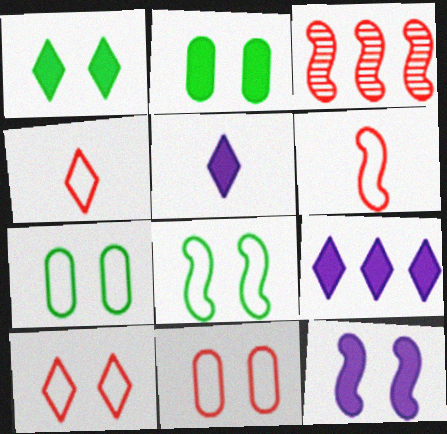[[3, 5, 7]]